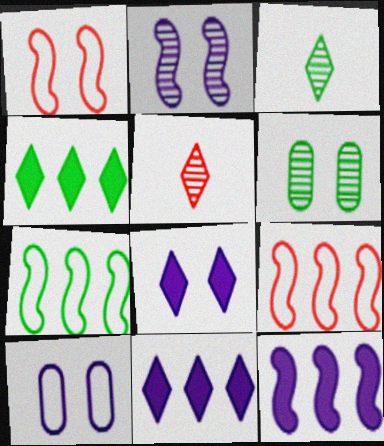[[1, 6, 8], 
[2, 8, 10]]